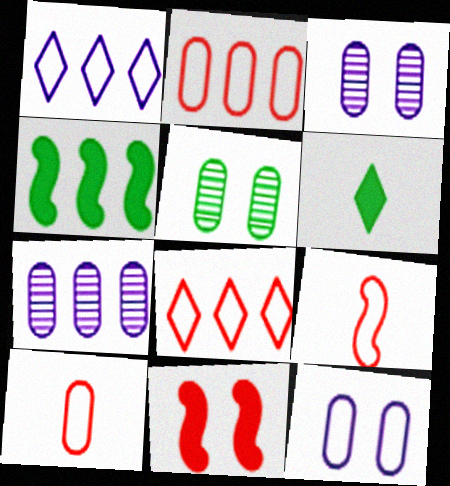[[4, 7, 8]]